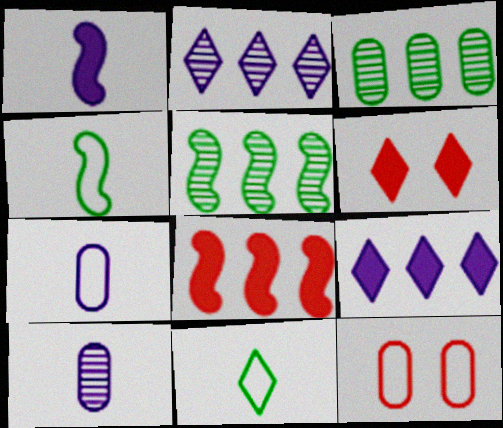[[2, 6, 11], 
[5, 6, 7]]